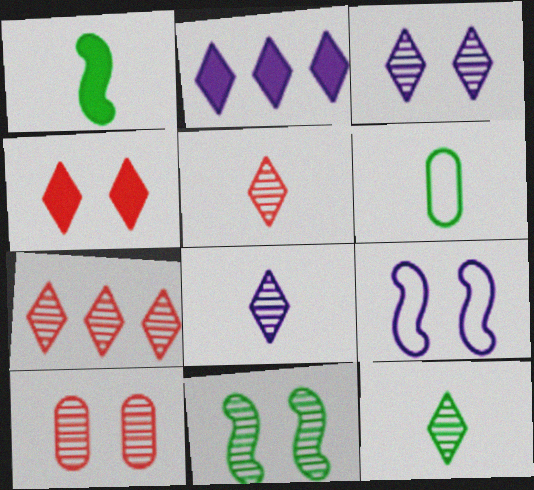[[1, 6, 12], 
[3, 7, 12], 
[3, 10, 11], 
[5, 8, 12]]